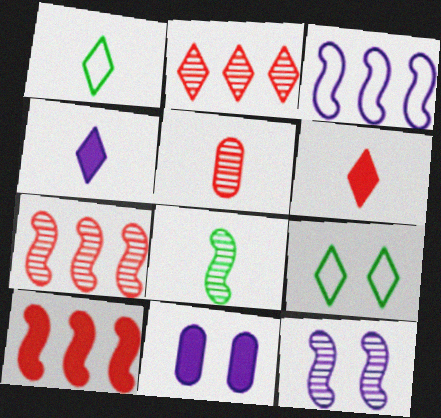[[1, 7, 11], 
[2, 4, 9], 
[7, 8, 12]]